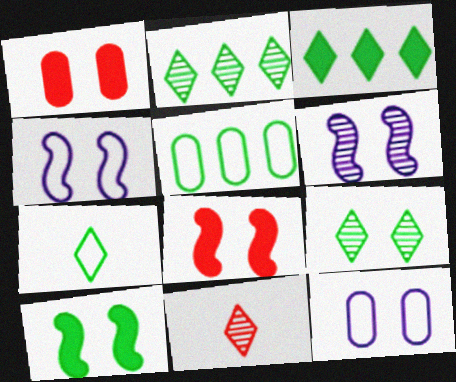[[1, 4, 9], 
[3, 7, 9], 
[8, 9, 12]]